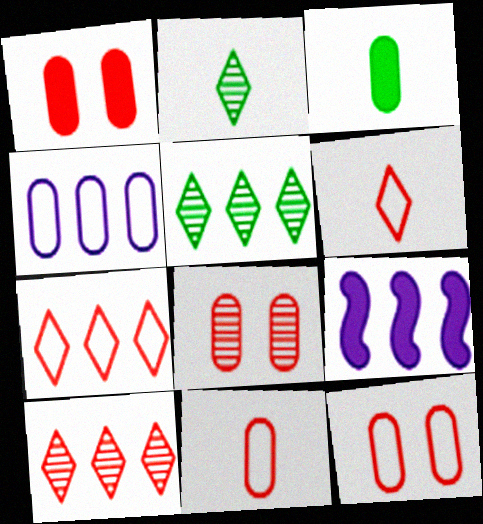[[1, 8, 12], 
[2, 9, 12], 
[3, 4, 8]]